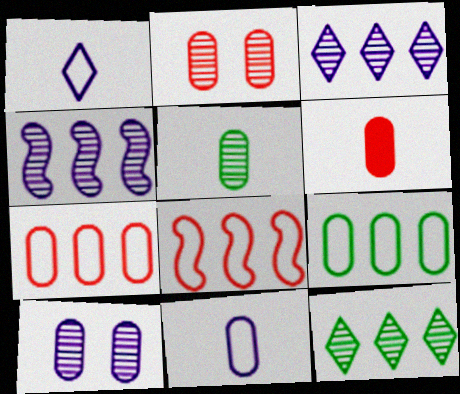[[2, 6, 7], 
[5, 6, 11], 
[6, 9, 10]]